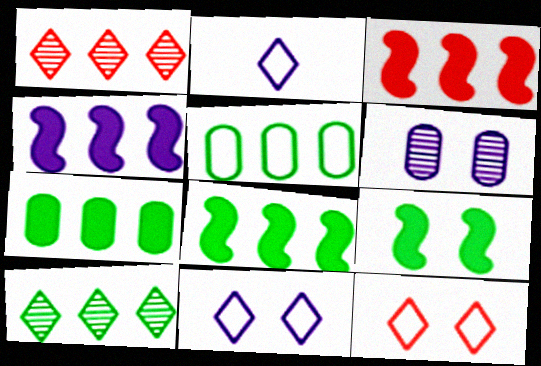[[1, 4, 5], 
[2, 4, 6], 
[3, 4, 8], 
[5, 8, 10], 
[6, 9, 12]]